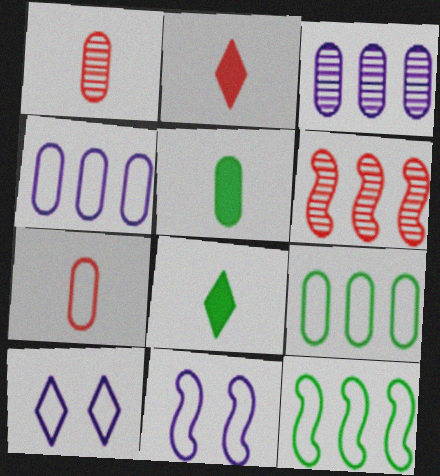[[5, 6, 10], 
[7, 10, 12]]